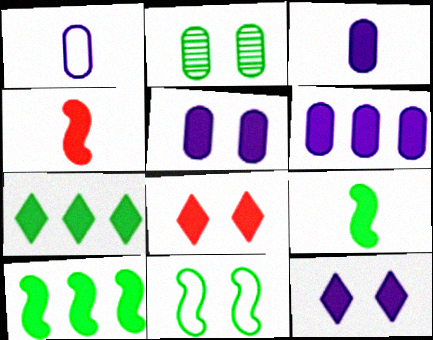[[3, 5, 6], 
[3, 8, 10], 
[4, 5, 7], 
[6, 8, 9]]